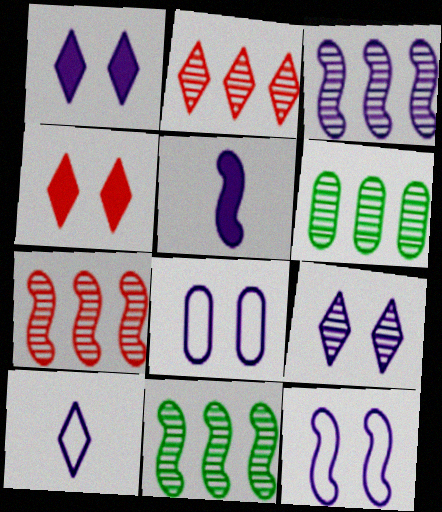[[2, 3, 6], 
[3, 5, 12], 
[3, 7, 11]]